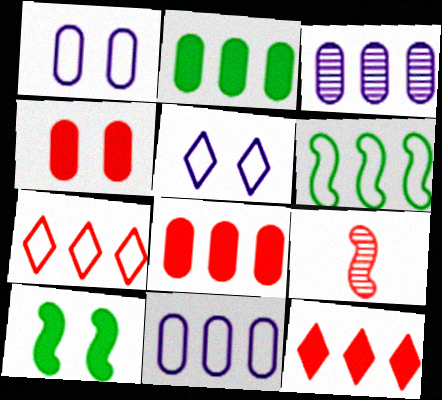[[2, 5, 9], 
[3, 6, 12], 
[4, 7, 9], 
[6, 7, 11]]